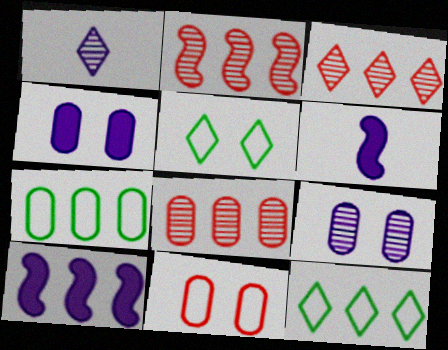[[2, 3, 8], 
[3, 7, 10], 
[5, 6, 8], 
[8, 10, 12]]